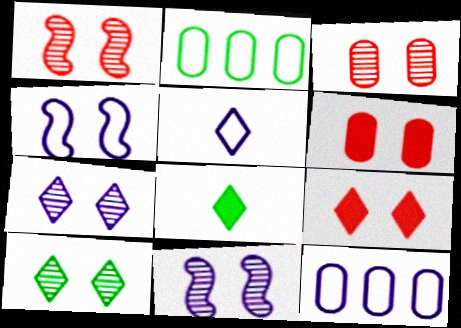[[1, 8, 12], 
[3, 10, 11], 
[4, 5, 12], 
[4, 6, 10]]